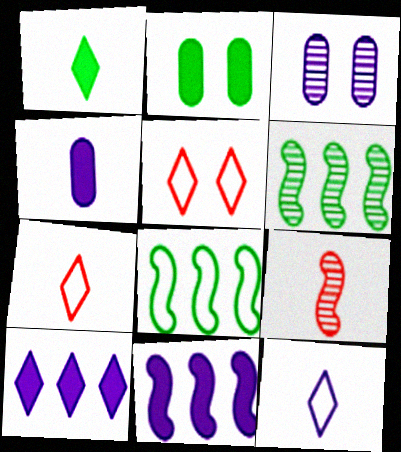[[3, 11, 12], 
[4, 5, 6]]